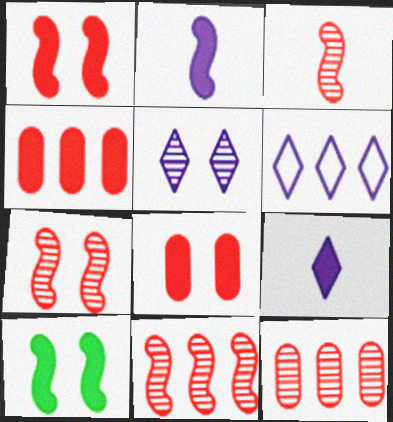[[3, 7, 11], 
[4, 9, 10], 
[5, 6, 9]]